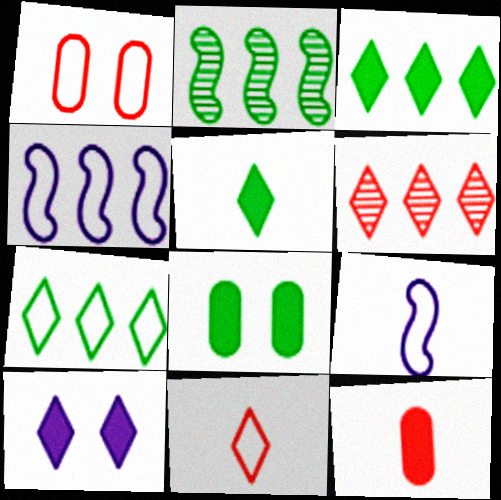[[1, 7, 9], 
[6, 8, 9]]